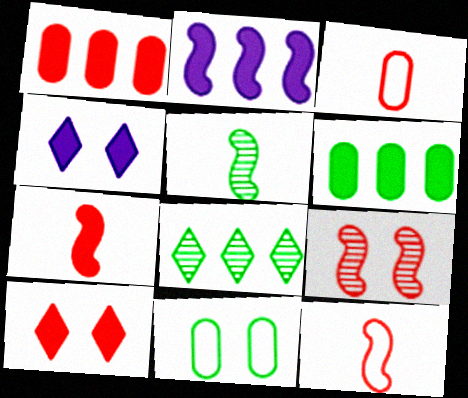[[1, 7, 10], 
[4, 6, 7], 
[4, 9, 11]]